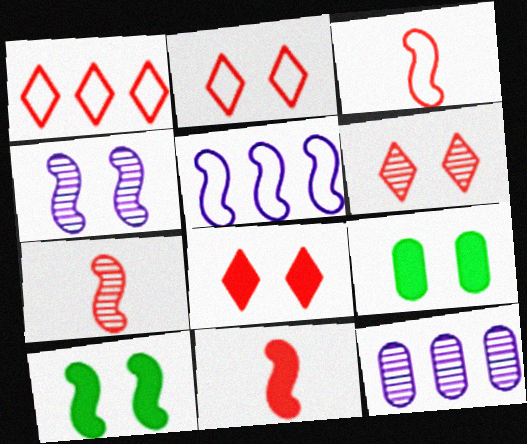[[2, 4, 9], 
[2, 6, 8], 
[3, 7, 11], 
[5, 7, 10]]